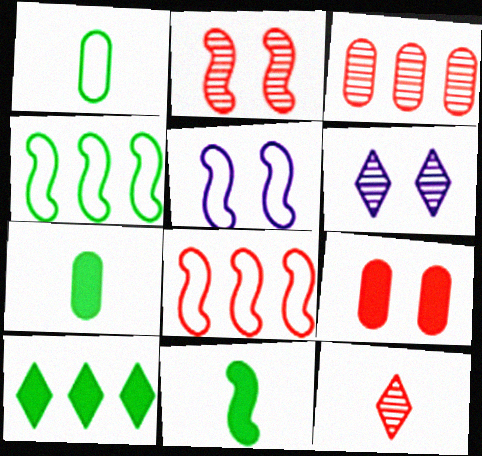[[2, 3, 12], 
[6, 7, 8], 
[8, 9, 12]]